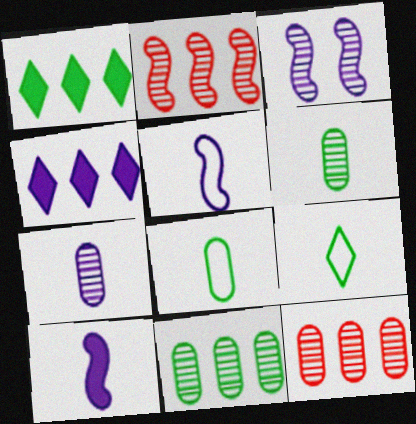[]